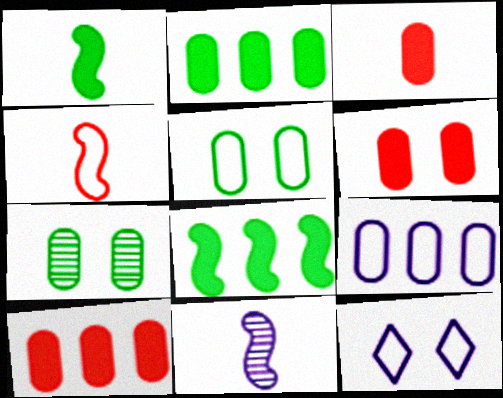[[1, 4, 11], 
[3, 6, 10], 
[3, 7, 9]]